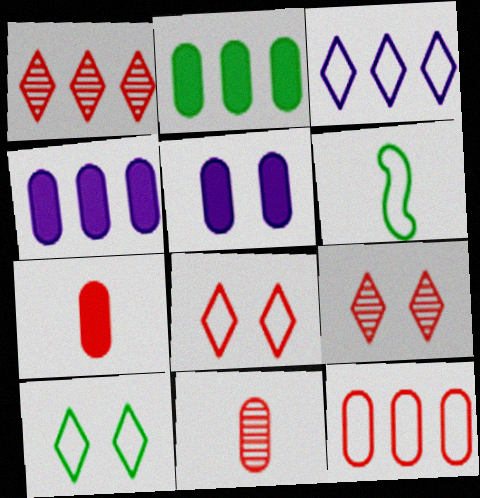[[1, 5, 6], 
[2, 5, 7], 
[4, 6, 9]]